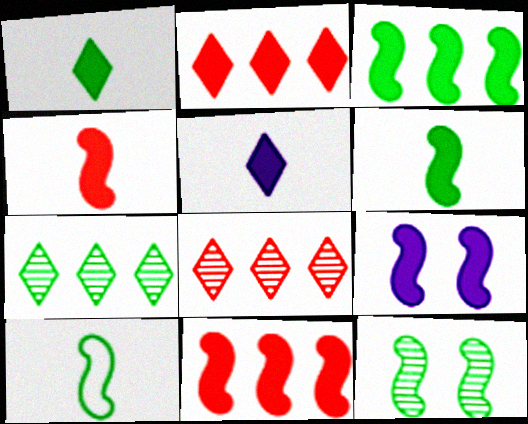[[3, 4, 9], 
[3, 10, 12], 
[6, 9, 11]]